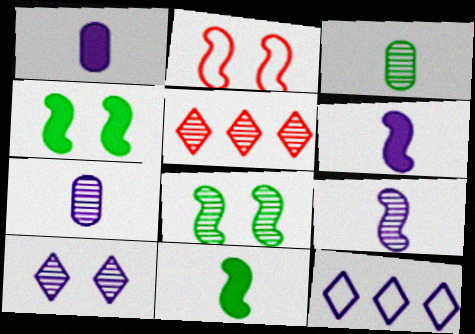[[5, 7, 8]]